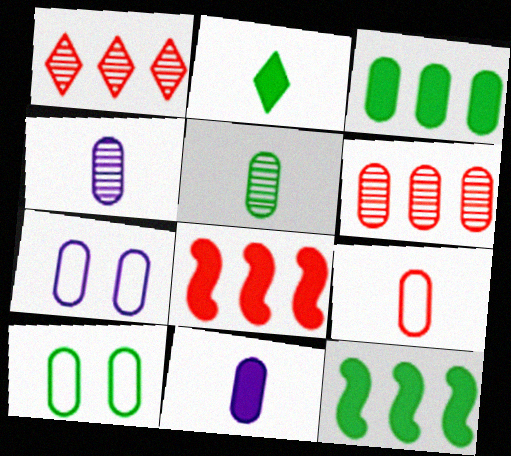[[3, 5, 10], 
[5, 9, 11], 
[6, 10, 11]]